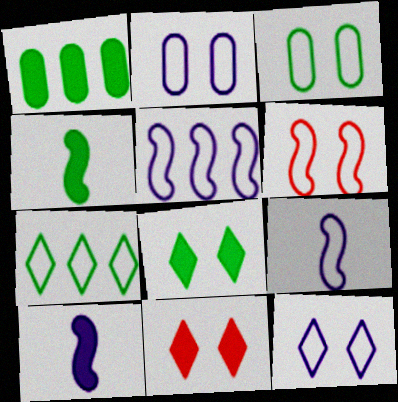[[1, 4, 8], 
[1, 10, 11], 
[3, 6, 12]]